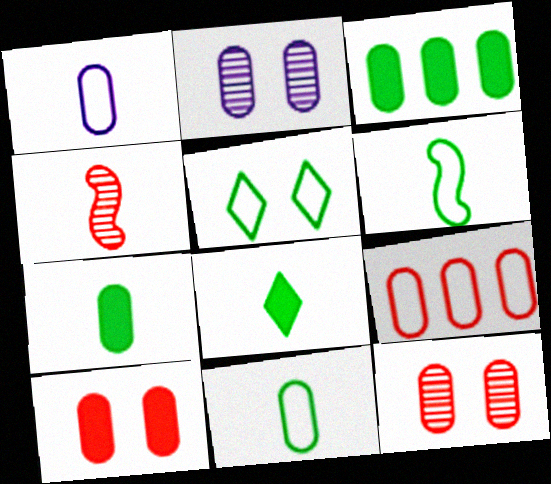[[1, 3, 12], 
[1, 4, 8], 
[2, 7, 9]]